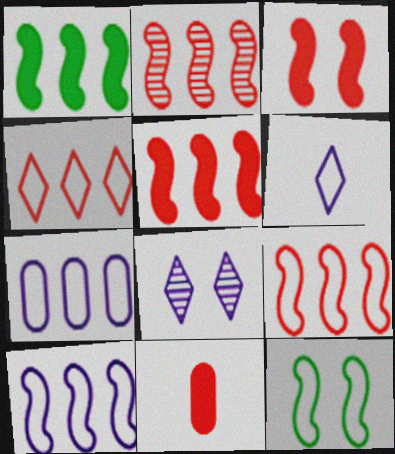[[1, 2, 10], 
[2, 5, 9]]